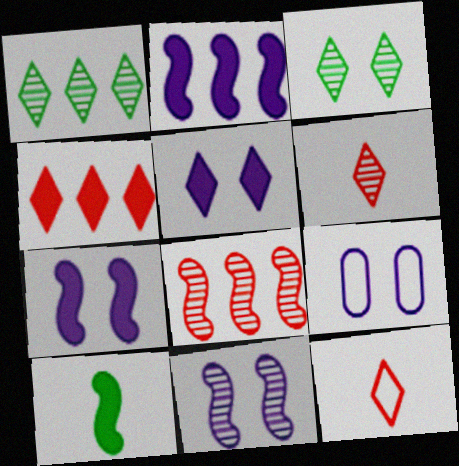[[1, 5, 12], 
[5, 9, 11]]